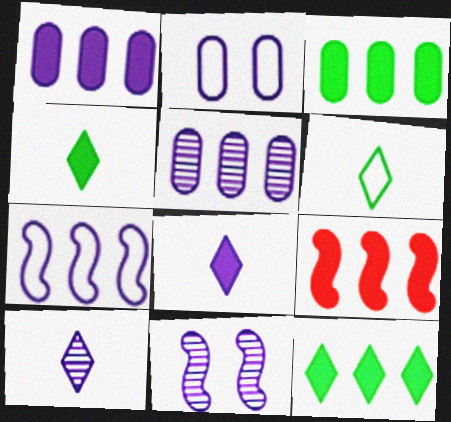[[1, 9, 12], 
[5, 10, 11]]